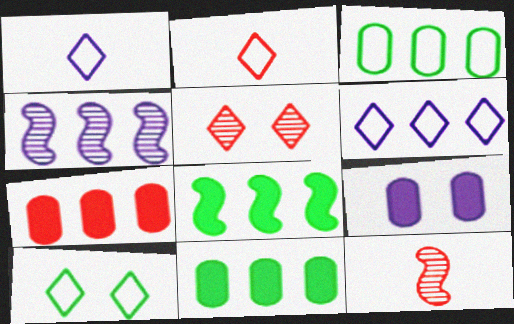[[1, 4, 9], 
[2, 6, 10]]